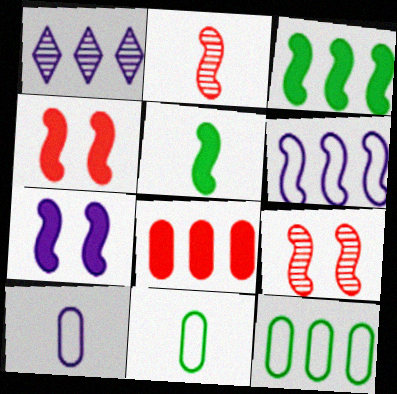[[1, 4, 11], 
[1, 7, 10], 
[5, 6, 9]]